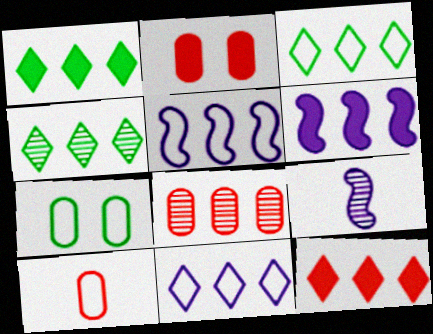[[1, 3, 4], 
[1, 5, 8], 
[2, 3, 9], 
[2, 8, 10], 
[3, 6, 8], 
[4, 11, 12], 
[7, 9, 12]]